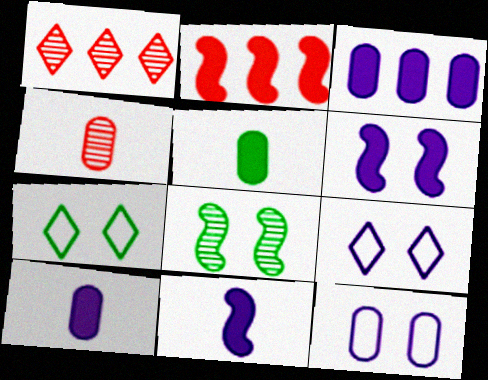[]